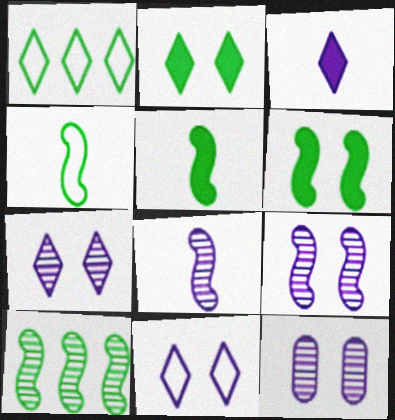[[4, 6, 10], 
[7, 9, 12]]